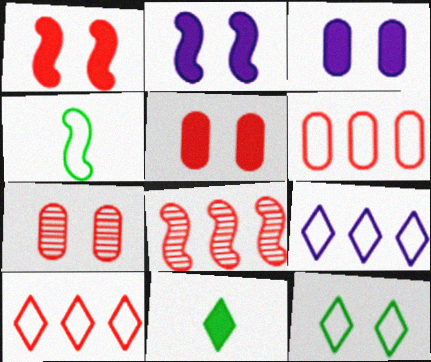[[2, 4, 8], 
[2, 7, 12]]